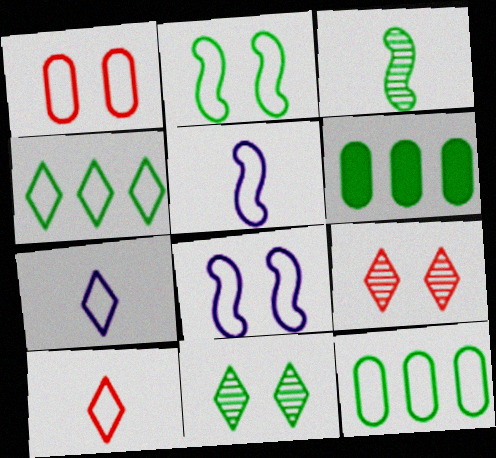[[1, 4, 5], 
[5, 6, 9], 
[8, 10, 12]]